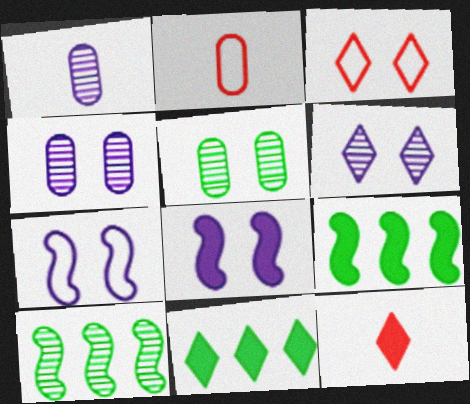[[1, 3, 9], 
[2, 6, 9], 
[3, 5, 8]]